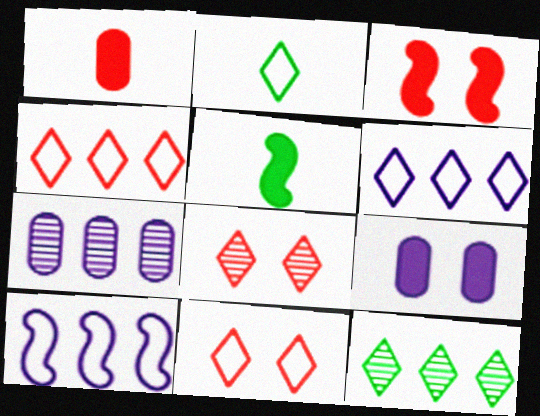[[2, 3, 7], 
[2, 6, 11], 
[5, 7, 11]]